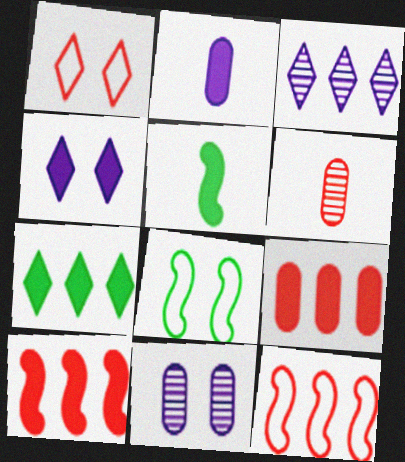[[1, 6, 10], 
[4, 5, 9]]